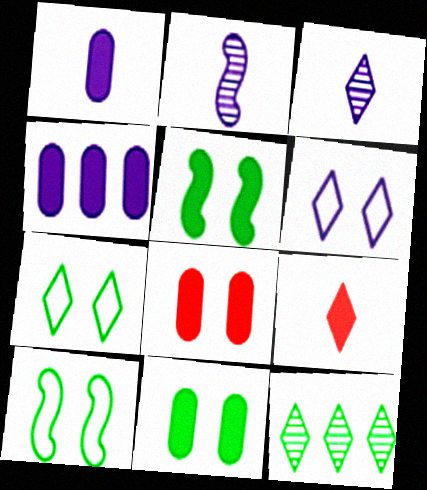[[2, 4, 6], 
[4, 5, 9], 
[6, 9, 12]]